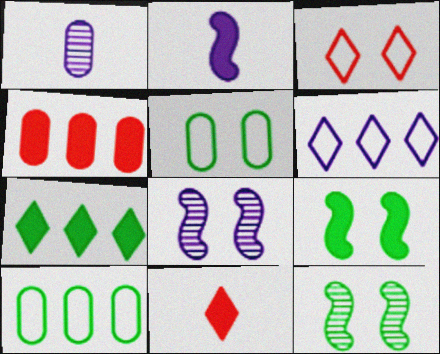[[1, 4, 5], 
[8, 10, 11]]